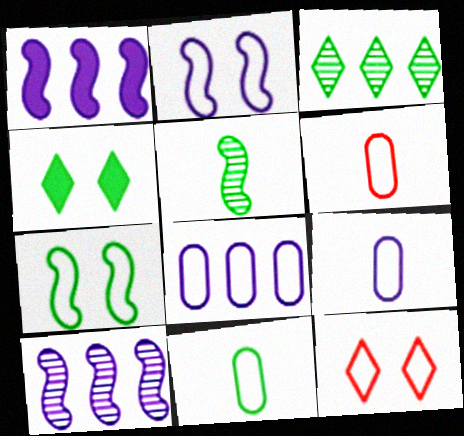[[4, 6, 10], 
[6, 9, 11]]